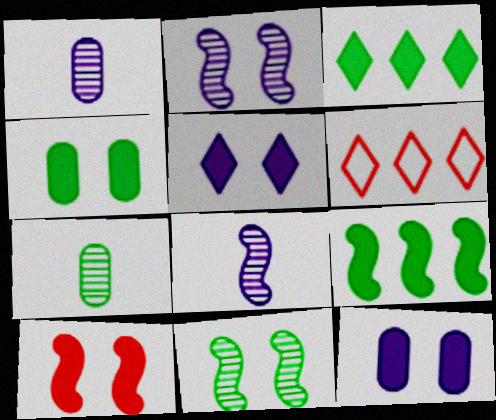[[4, 5, 10], 
[4, 6, 8]]